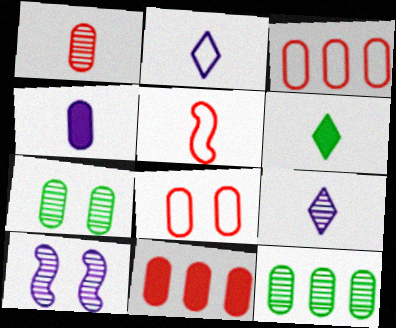[[1, 8, 11], 
[3, 4, 7], 
[3, 6, 10], 
[4, 8, 12]]